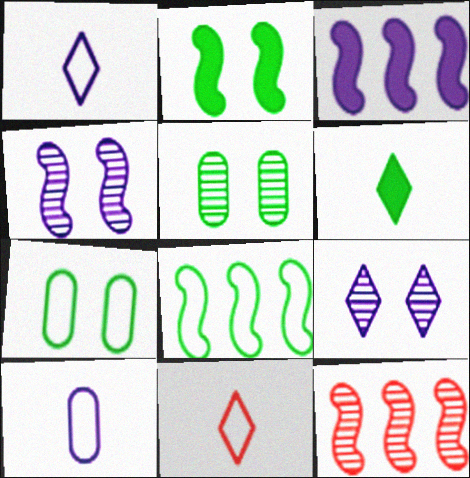[[3, 5, 11], 
[3, 8, 12], 
[3, 9, 10], 
[5, 6, 8]]